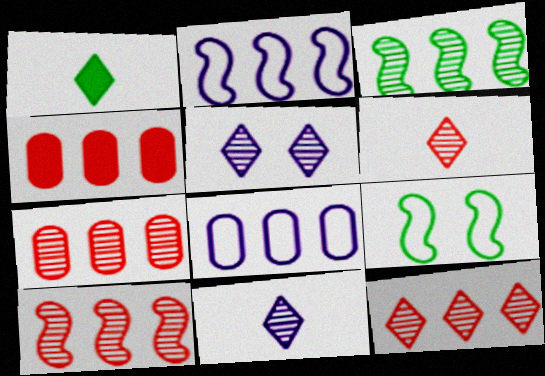[[4, 9, 11], 
[7, 10, 12]]